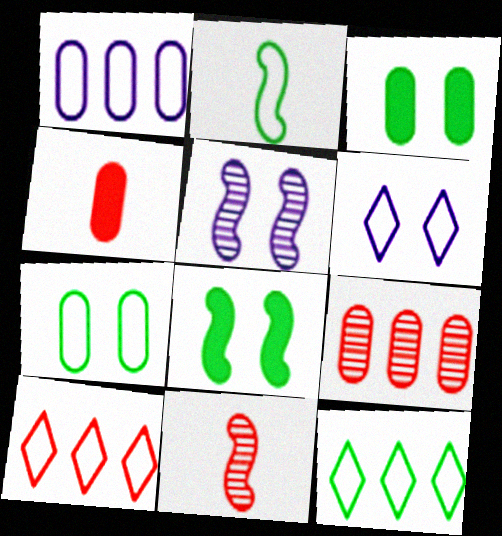[[2, 7, 12], 
[4, 5, 12]]